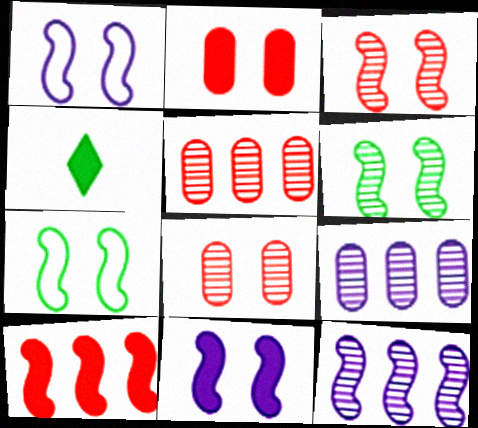[[1, 4, 5], 
[3, 7, 11]]